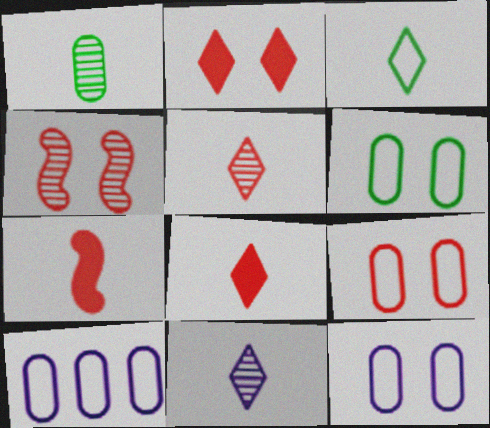[[2, 4, 9], 
[3, 8, 11], 
[6, 9, 12]]